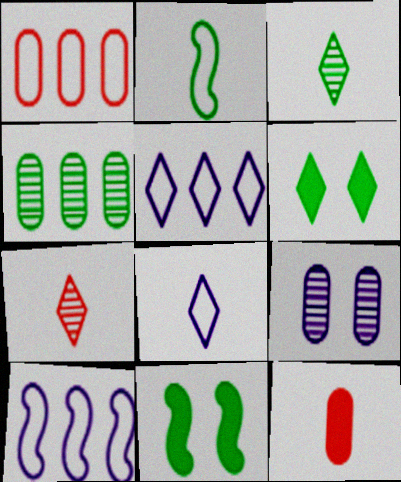[[2, 4, 6], 
[5, 6, 7]]